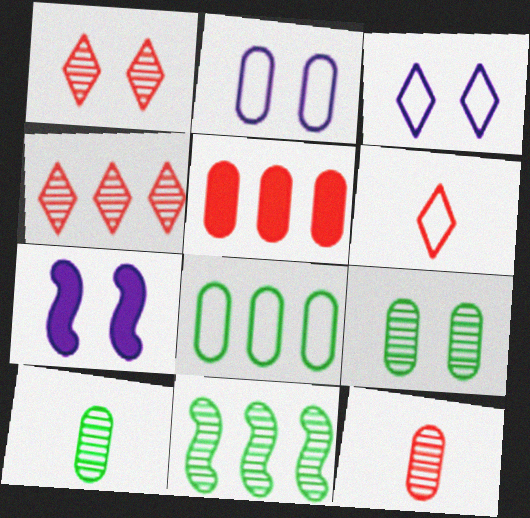[[2, 5, 10]]